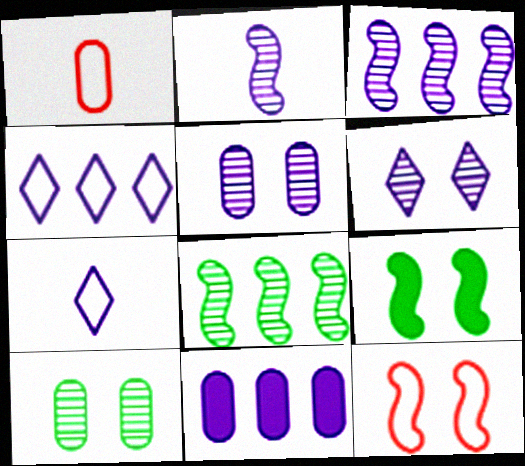[[1, 10, 11], 
[3, 4, 11]]